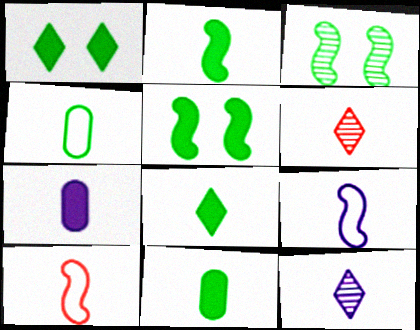[[2, 8, 11], 
[6, 9, 11], 
[7, 9, 12], 
[10, 11, 12]]